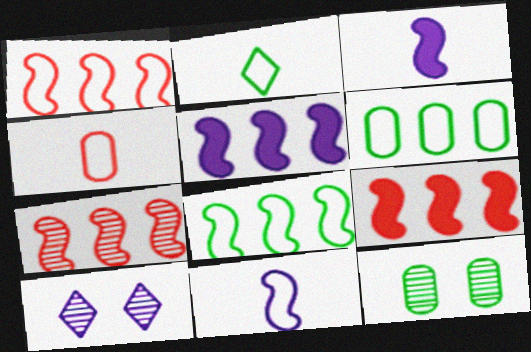[[1, 7, 9], 
[2, 4, 11], 
[5, 7, 8]]